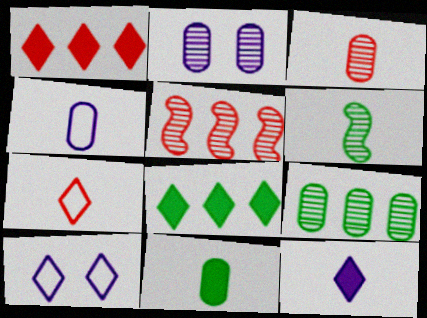[[2, 3, 9], 
[3, 4, 11], 
[5, 10, 11]]